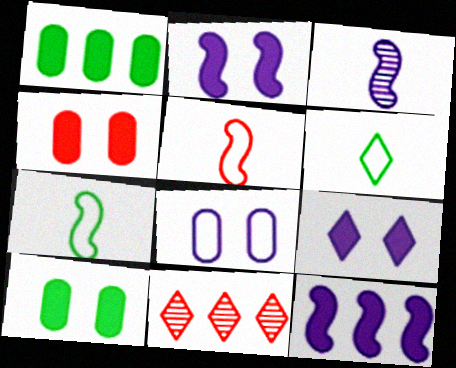[[4, 5, 11], 
[6, 9, 11]]